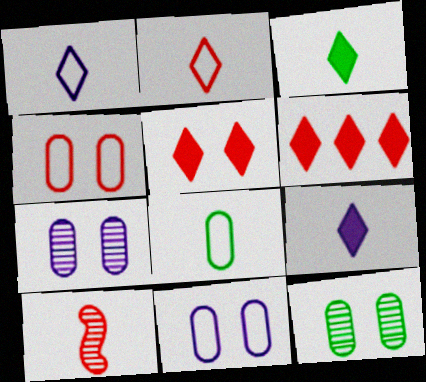[[4, 6, 10], 
[8, 9, 10]]